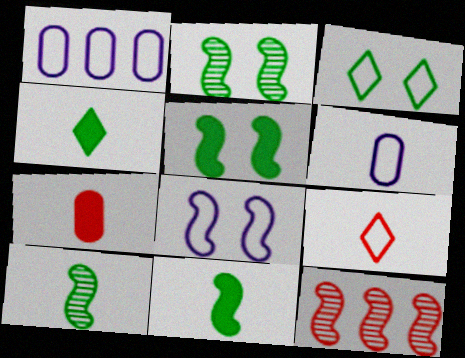[[8, 11, 12]]